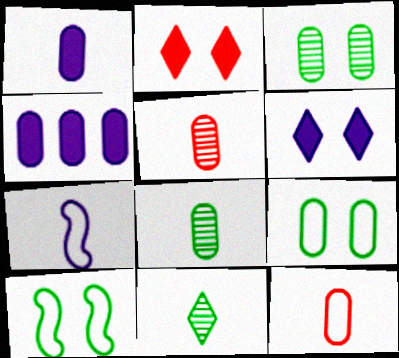[[1, 8, 12], 
[3, 4, 12], 
[4, 5, 9]]